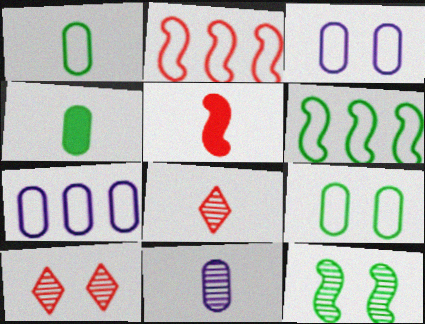[]